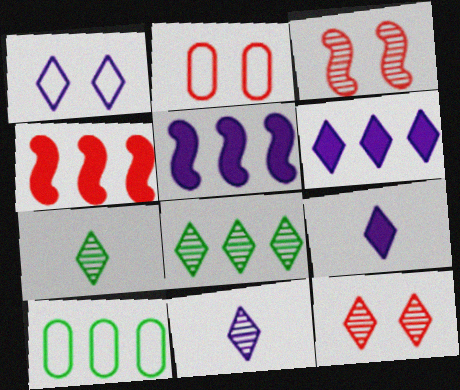[[1, 6, 11], 
[2, 5, 7], 
[3, 9, 10], 
[8, 11, 12]]